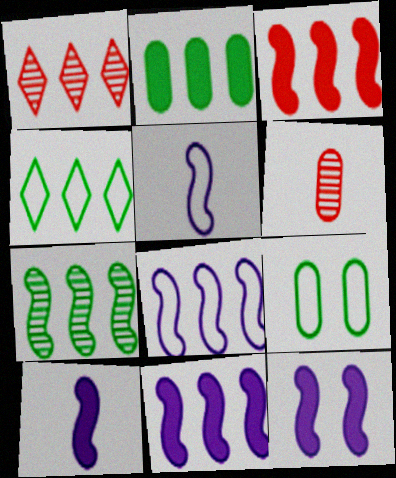[[1, 2, 8], 
[1, 9, 10], 
[2, 4, 7], 
[3, 7, 8], 
[4, 6, 12], 
[10, 11, 12]]